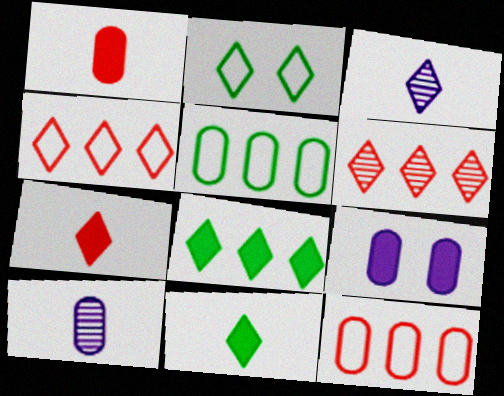[]